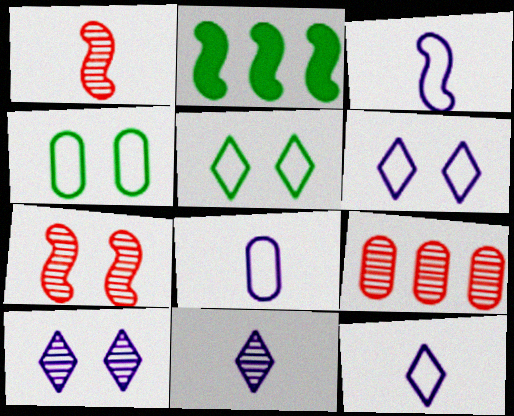[[2, 3, 7], 
[3, 8, 12]]